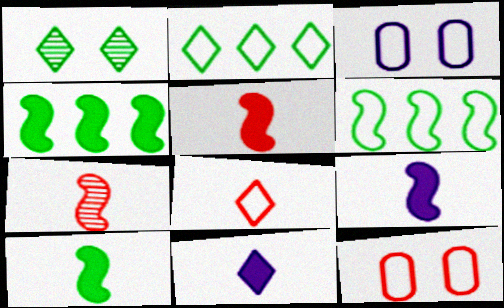[[3, 6, 8], 
[5, 9, 10]]